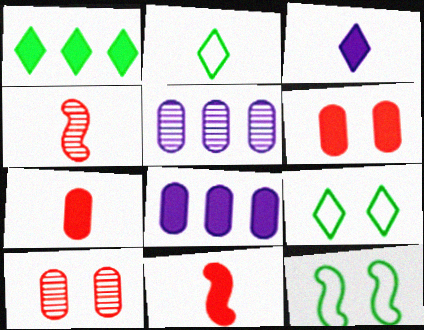[[4, 8, 9], 
[5, 9, 11]]